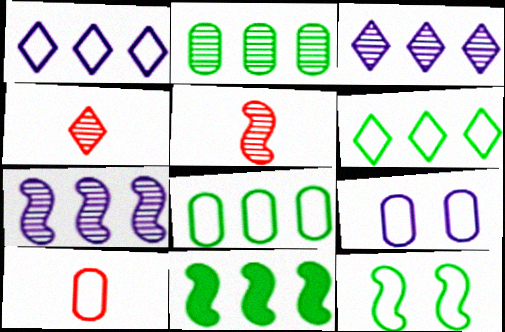[[1, 10, 12], 
[2, 6, 11], 
[4, 9, 11], 
[8, 9, 10]]